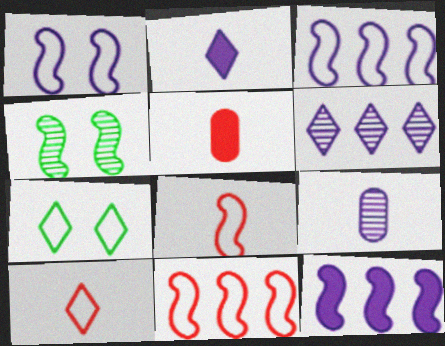[[4, 8, 12]]